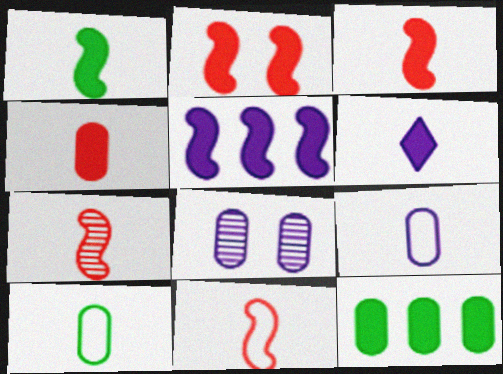[[1, 2, 5], 
[1, 4, 6], 
[2, 6, 12], 
[3, 7, 11], 
[6, 7, 10]]